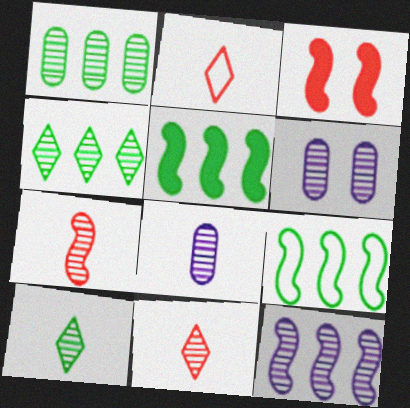[[2, 5, 6], 
[4, 6, 7], 
[7, 8, 10]]